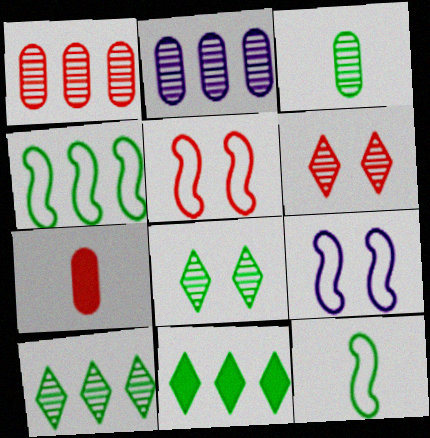[[7, 9, 10]]